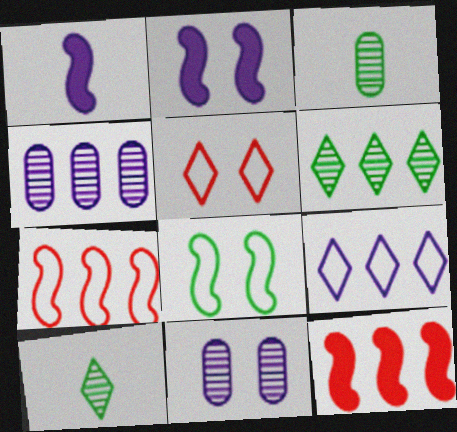[[1, 9, 11]]